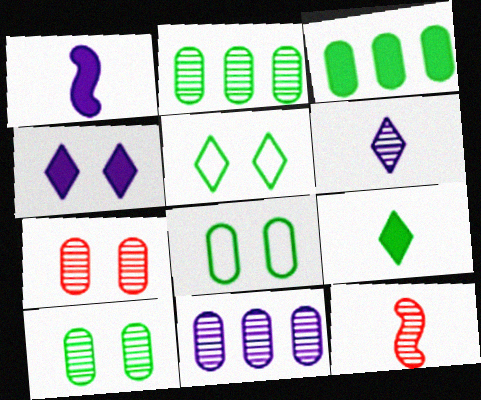[]